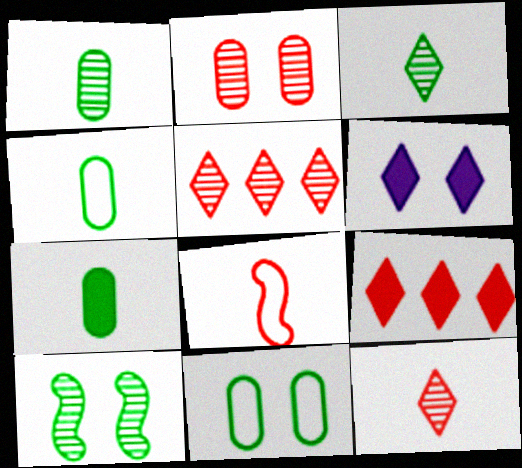[[1, 4, 7], 
[2, 8, 9]]